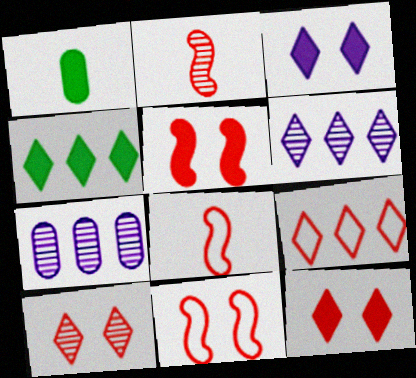[[1, 6, 11], 
[4, 6, 9]]